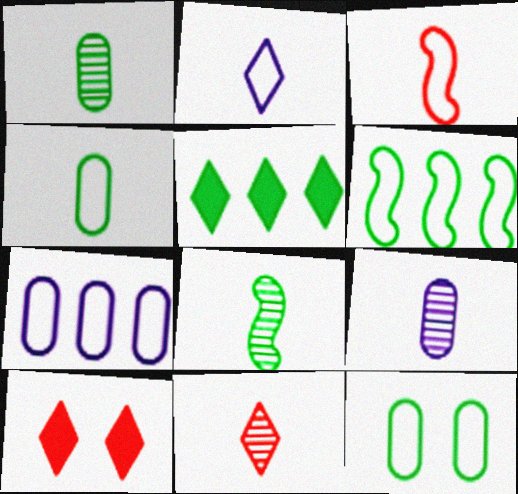[[2, 3, 4], 
[5, 8, 12], 
[6, 9, 10], 
[7, 8, 10], 
[8, 9, 11]]